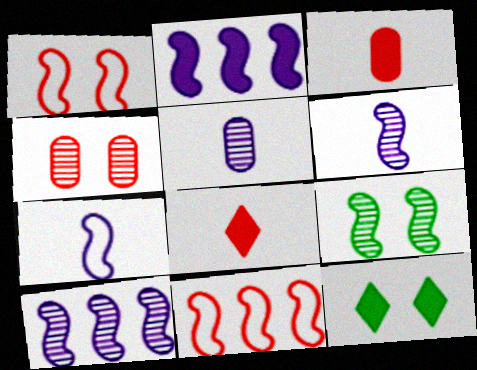[[2, 3, 12], 
[4, 8, 11], 
[5, 11, 12]]